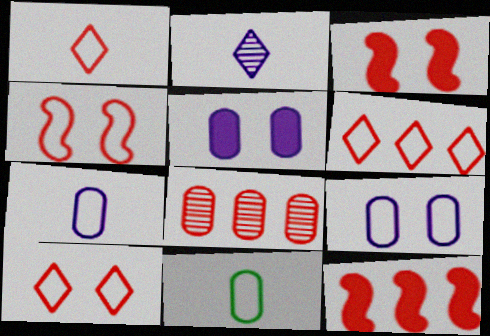[[1, 3, 8], 
[1, 6, 10], 
[5, 8, 11], 
[6, 8, 12]]